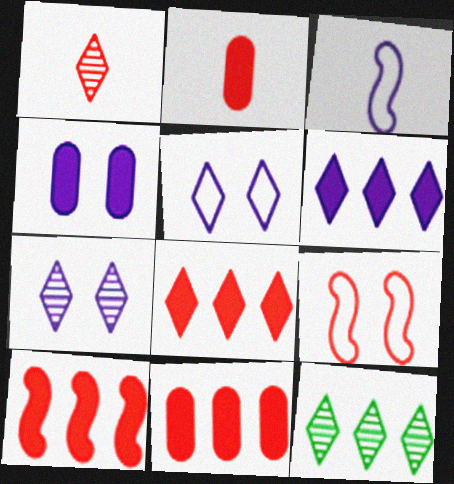[[1, 7, 12], 
[1, 9, 11], 
[8, 10, 11]]